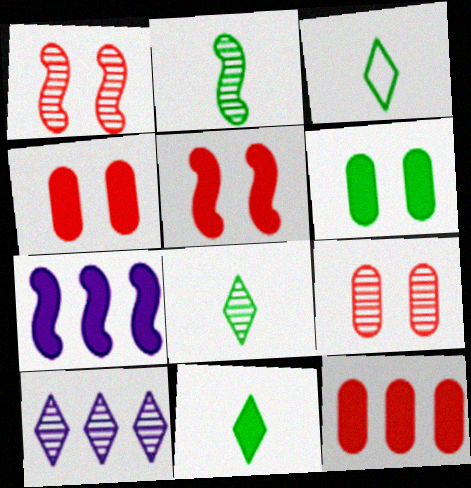[[2, 9, 10], 
[3, 7, 9], 
[3, 8, 11], 
[4, 7, 11]]